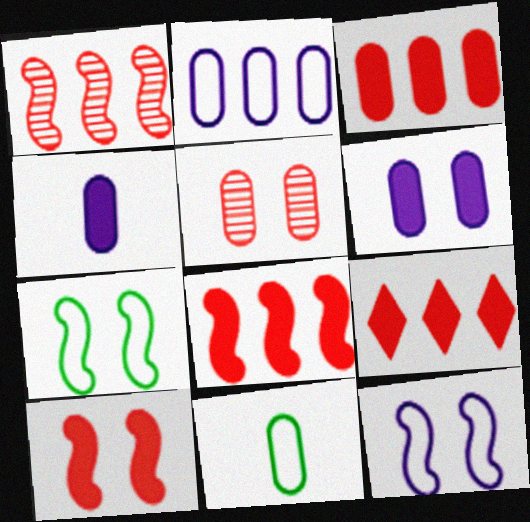[[3, 8, 9]]